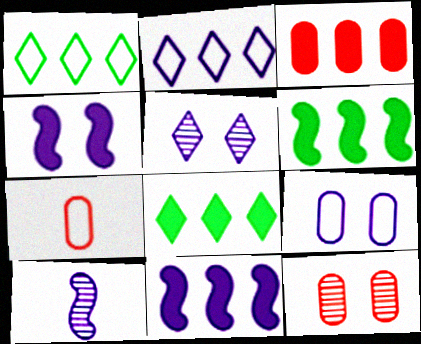[[3, 7, 12], 
[3, 8, 11], 
[4, 5, 9], 
[5, 6, 7]]